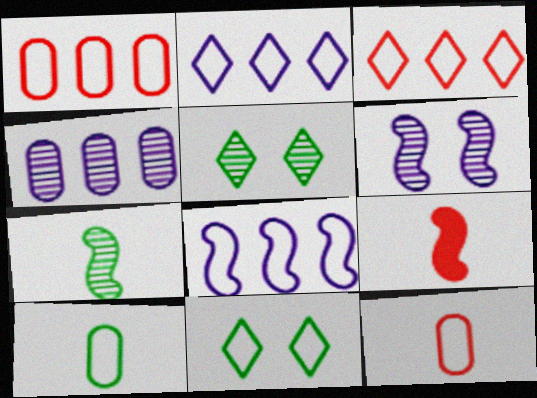[[4, 9, 11], 
[8, 11, 12]]